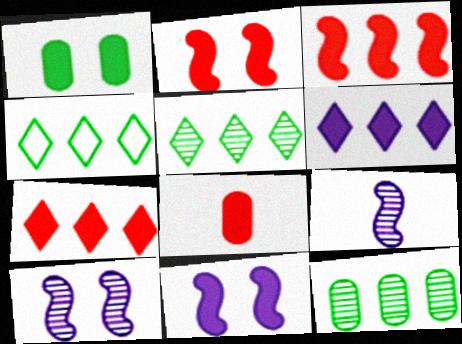[[2, 7, 8], 
[4, 8, 10]]